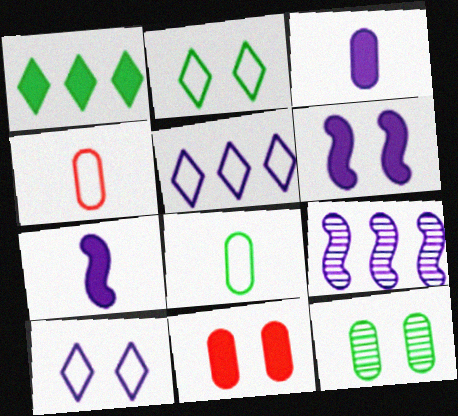[[1, 7, 11], 
[3, 9, 10]]